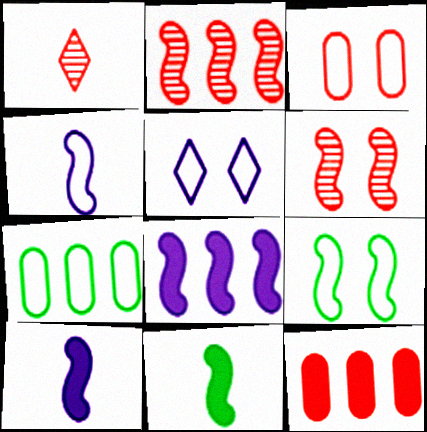[[2, 9, 10], 
[3, 5, 9]]